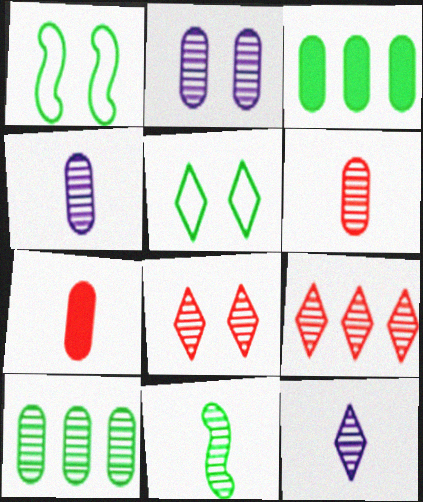[[2, 6, 10], 
[2, 9, 11], 
[3, 5, 11], 
[6, 11, 12]]